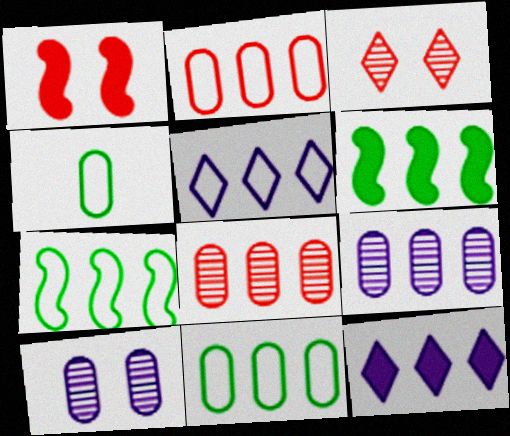[[2, 5, 7], 
[5, 6, 8], 
[7, 8, 12]]